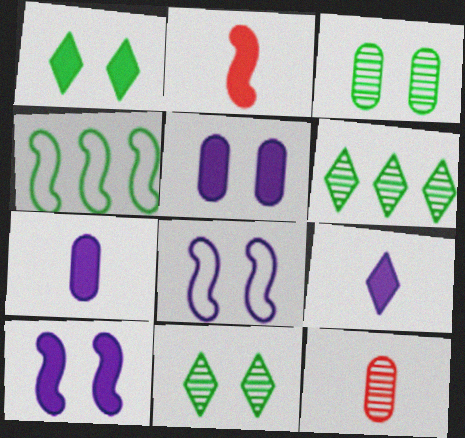[]